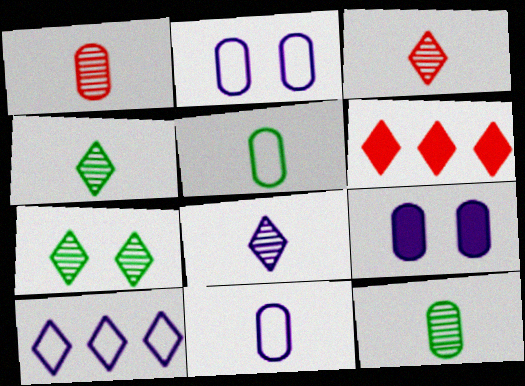[[3, 4, 8]]